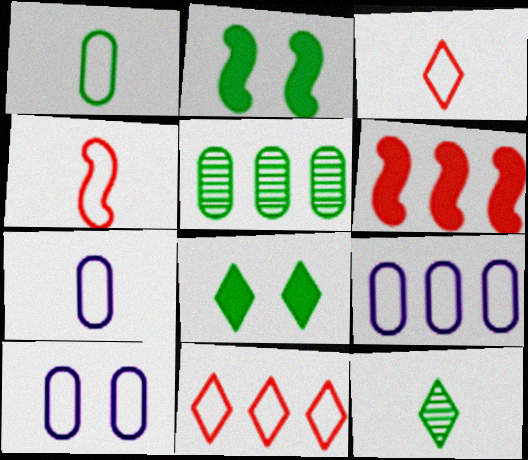[[6, 10, 12], 
[7, 9, 10]]